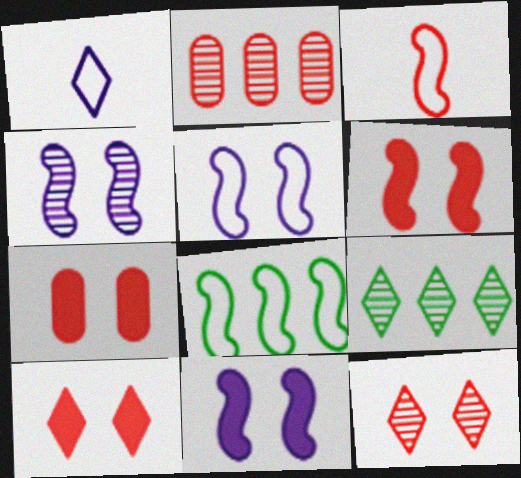[[1, 9, 10], 
[2, 3, 10], 
[3, 5, 8], 
[4, 5, 11], 
[6, 7, 10]]